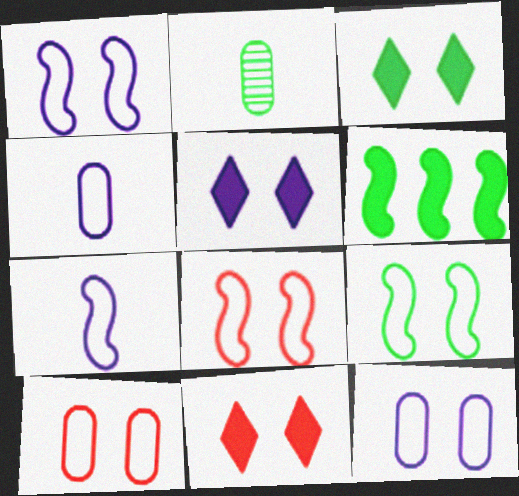[[1, 8, 9], 
[3, 5, 11]]